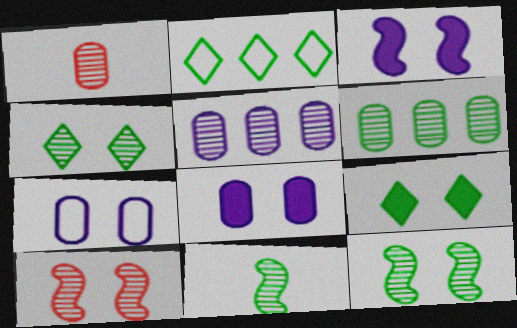[[1, 2, 3], 
[4, 6, 11], 
[7, 9, 10]]